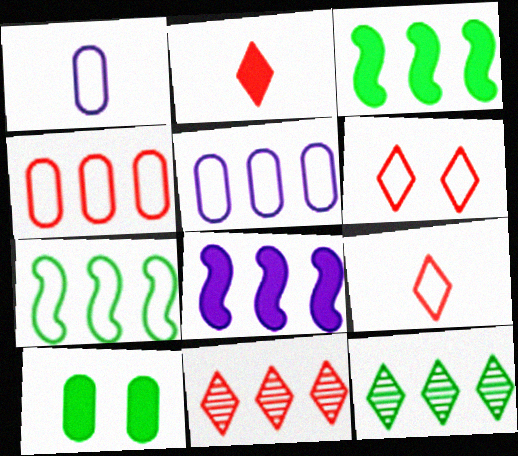[[1, 6, 7], 
[2, 6, 11], 
[2, 8, 10], 
[3, 5, 11], 
[4, 8, 12]]